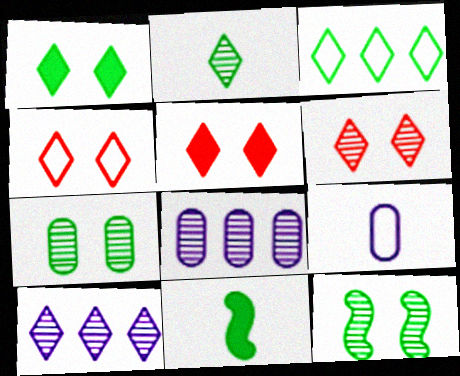[[1, 2, 3], 
[2, 6, 10], 
[3, 7, 11], 
[4, 5, 6], 
[4, 8, 11]]